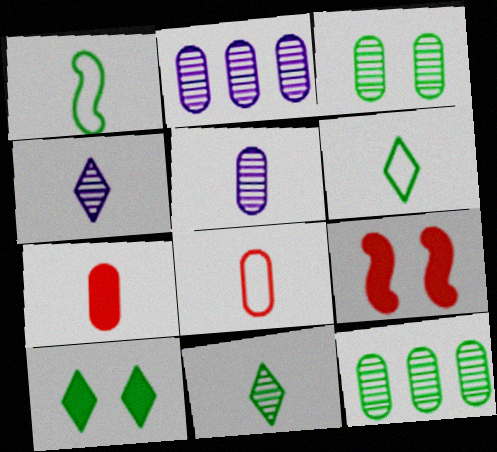[[1, 4, 7], 
[1, 10, 12], 
[2, 6, 9]]